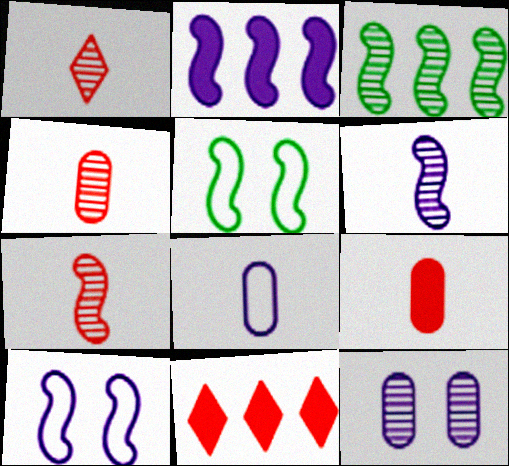[[1, 3, 12], 
[1, 4, 7], 
[2, 5, 7], 
[2, 6, 10]]